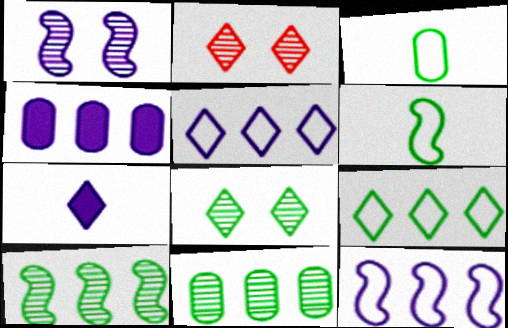[[2, 4, 6], 
[2, 7, 9]]